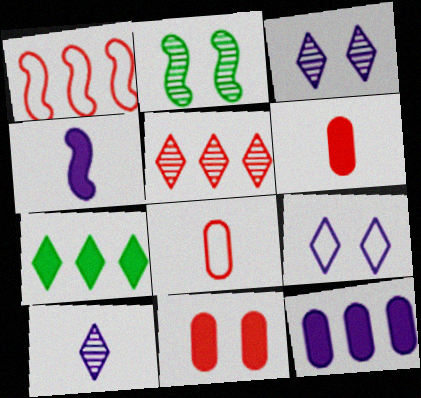[[1, 2, 4], 
[2, 9, 11], 
[4, 7, 11]]